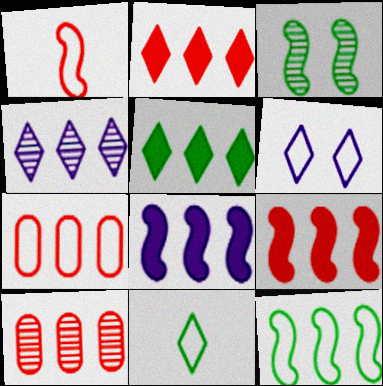[[1, 3, 8]]